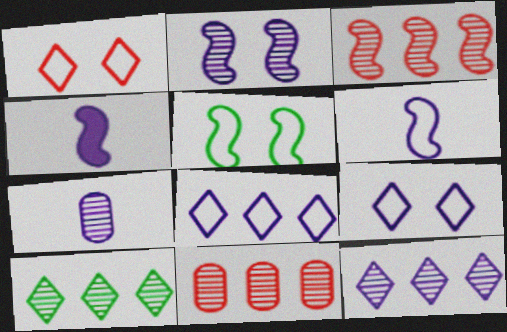[[2, 7, 12], 
[3, 4, 5]]